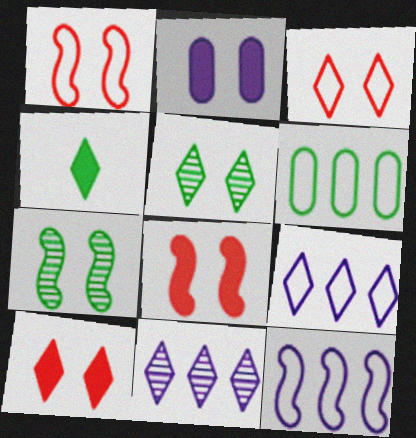[[1, 2, 5], 
[2, 3, 7], 
[3, 4, 11], 
[4, 6, 7]]